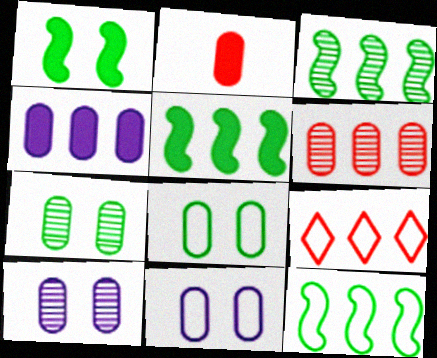[[3, 4, 9], 
[3, 5, 12]]